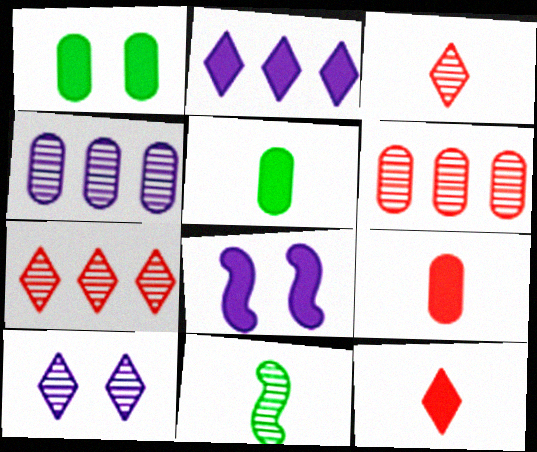[[6, 10, 11]]